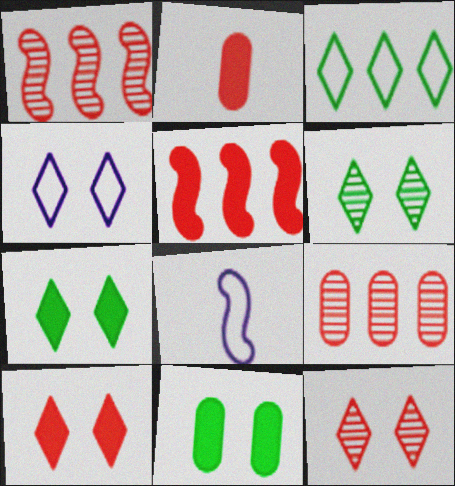[[2, 5, 10], 
[4, 6, 10], 
[4, 7, 12], 
[7, 8, 9]]